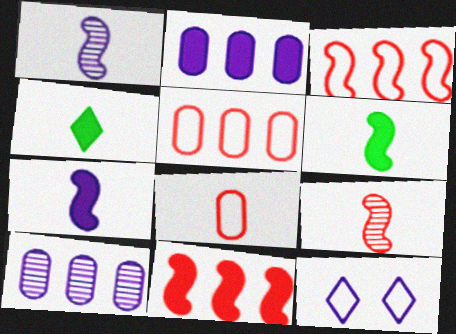[[1, 2, 12], 
[1, 4, 8], 
[7, 10, 12]]